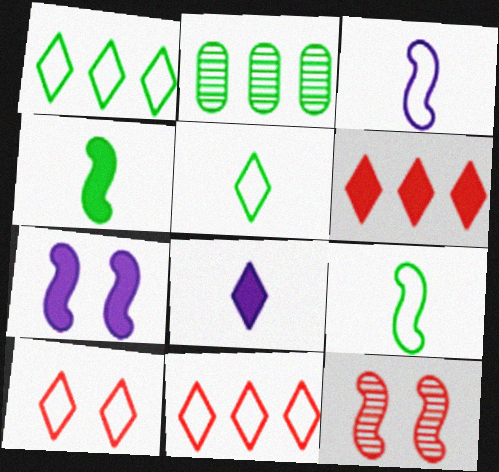[]